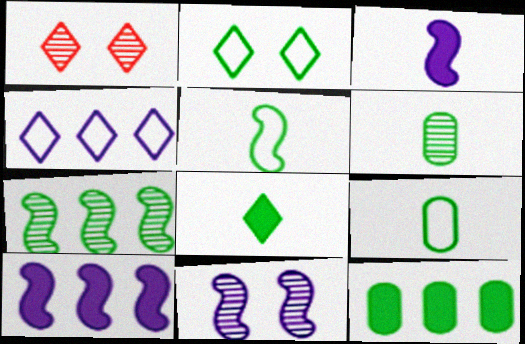[[1, 4, 8], 
[1, 9, 10], 
[5, 6, 8]]